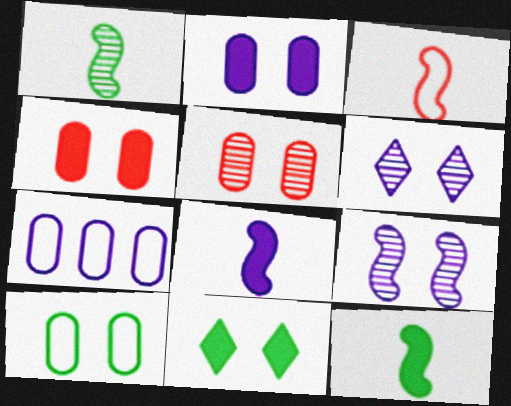[[1, 3, 8], 
[2, 5, 10], 
[6, 7, 8]]